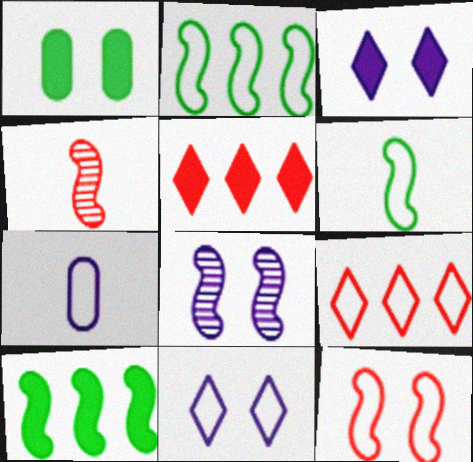[]